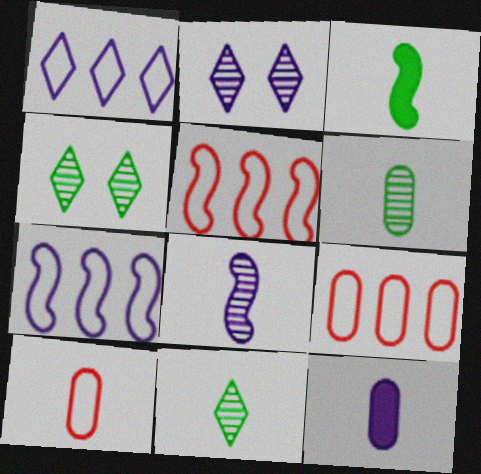[[2, 3, 9], 
[2, 7, 12], 
[4, 5, 12], 
[6, 10, 12]]